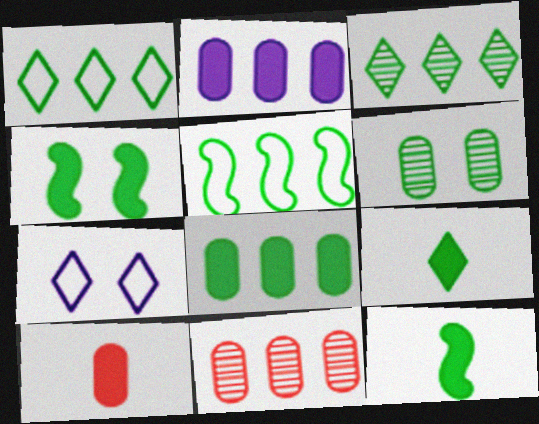[[1, 6, 12], 
[3, 5, 8], 
[4, 8, 9], 
[5, 6, 9], 
[7, 11, 12]]